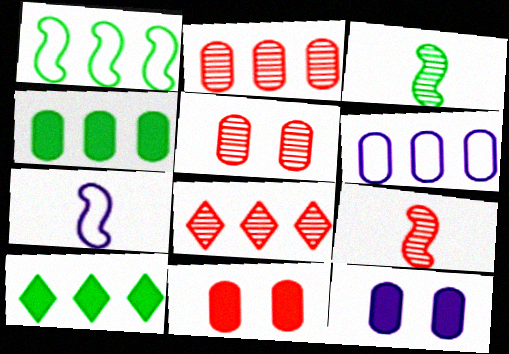[[2, 4, 6], 
[5, 7, 10], 
[5, 8, 9]]